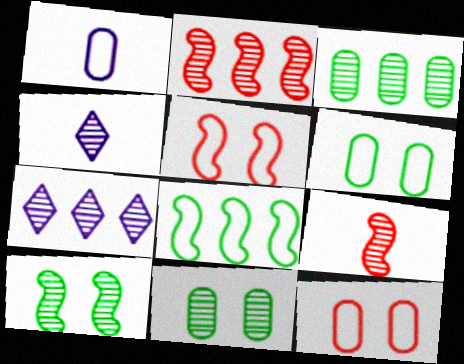[[2, 3, 7], 
[2, 4, 11], 
[7, 9, 11]]